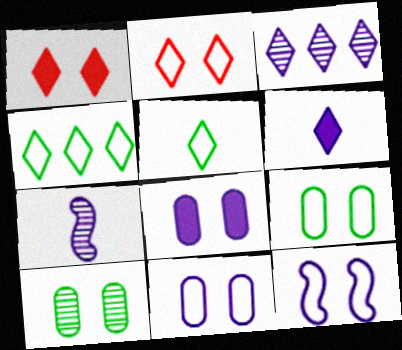[[1, 3, 5], 
[1, 10, 12], 
[2, 9, 12]]